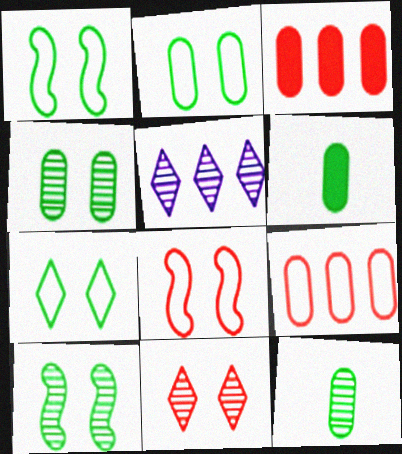[[1, 2, 7], 
[5, 6, 8]]